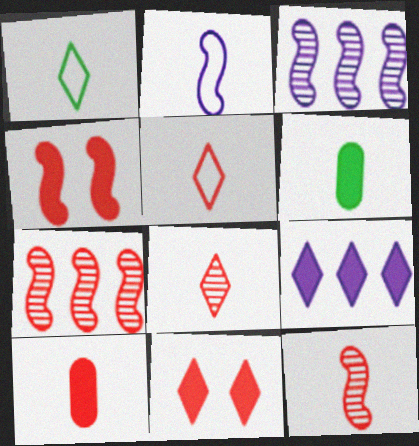[[2, 6, 8], 
[4, 6, 9], 
[5, 10, 12]]